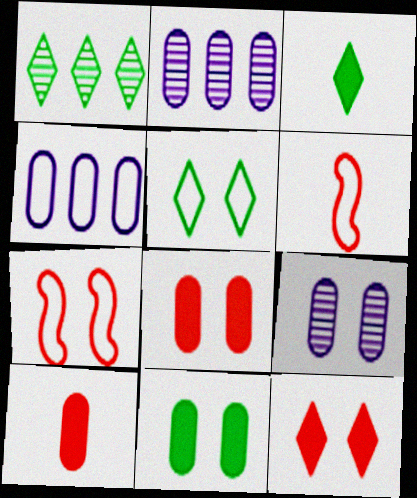[[1, 3, 5], 
[2, 3, 7], 
[4, 5, 6]]